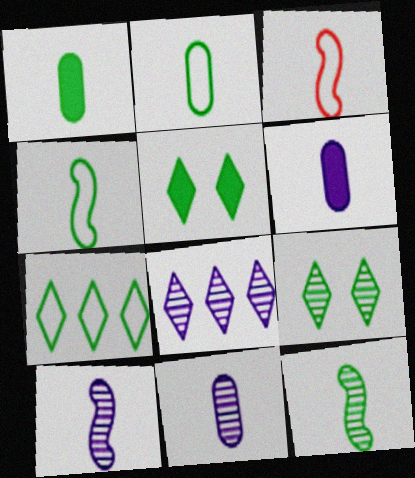[]